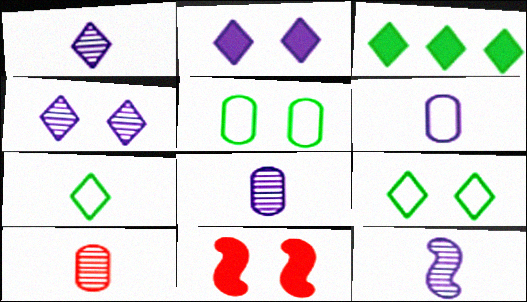[[1, 8, 12], 
[4, 5, 11]]